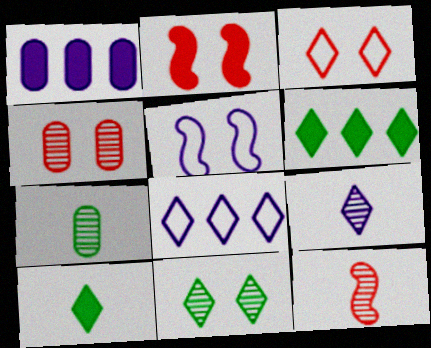[[1, 2, 10], 
[1, 5, 9], 
[2, 3, 4], 
[2, 7, 8], 
[3, 6, 9], 
[7, 9, 12]]